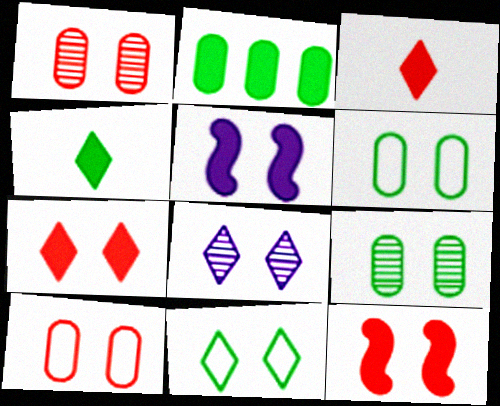[[1, 5, 11], 
[2, 3, 5], 
[6, 8, 12], 
[7, 8, 11]]